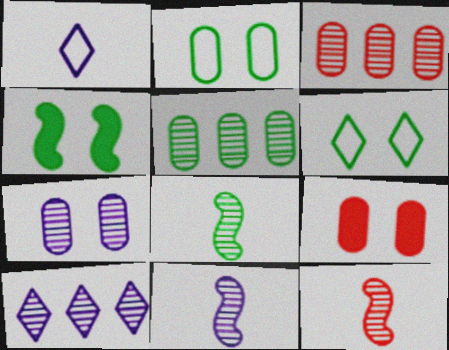[[1, 3, 4], 
[2, 7, 9], 
[7, 10, 11], 
[8, 11, 12]]